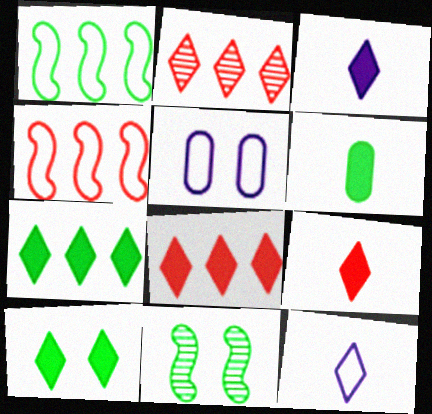[[2, 10, 12], 
[3, 8, 10]]